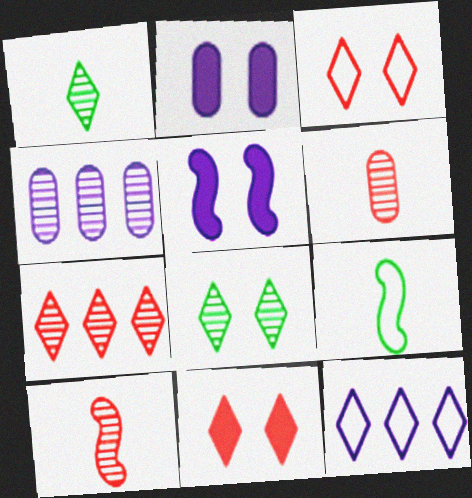[[1, 11, 12], 
[2, 7, 9], 
[4, 8, 10], 
[4, 9, 11]]